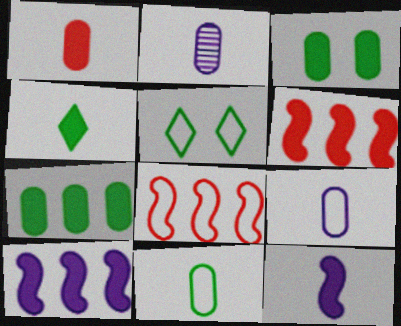[[1, 2, 11], 
[1, 4, 12], 
[2, 5, 6], 
[5, 8, 9]]